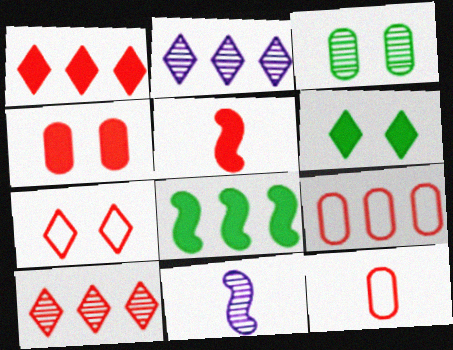[[1, 4, 5], 
[2, 8, 9], 
[3, 10, 11], 
[6, 9, 11]]